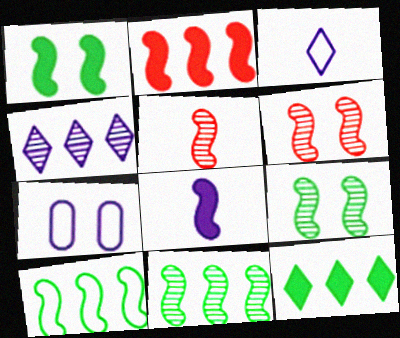[[1, 2, 8], 
[4, 7, 8], 
[5, 7, 12], 
[6, 8, 10]]